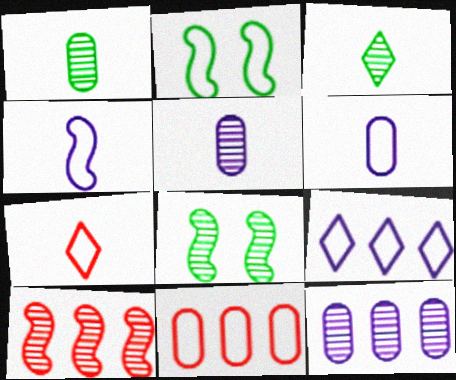[]